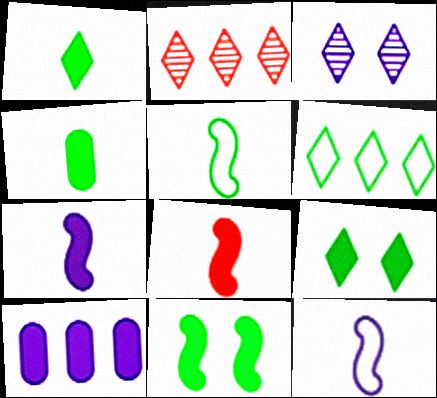[[3, 10, 12], 
[8, 9, 10]]